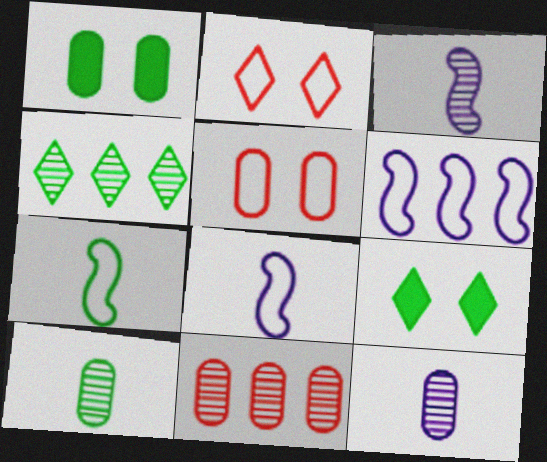[[1, 4, 7], 
[8, 9, 11]]